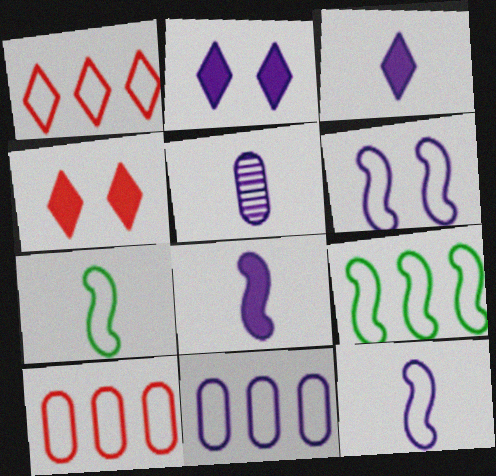[[1, 9, 11], 
[3, 5, 12], 
[4, 5, 9]]